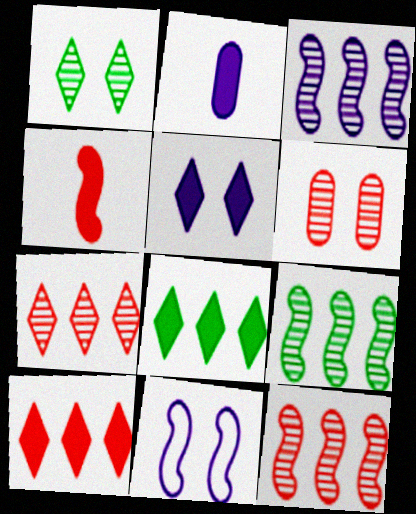[[3, 9, 12], 
[4, 9, 11]]